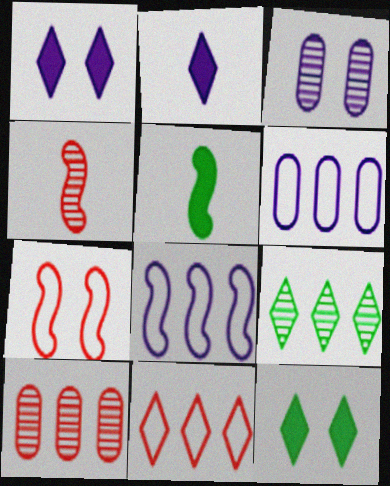[[2, 3, 8], 
[3, 4, 9], 
[3, 5, 11], 
[3, 7, 12], 
[4, 6, 12]]